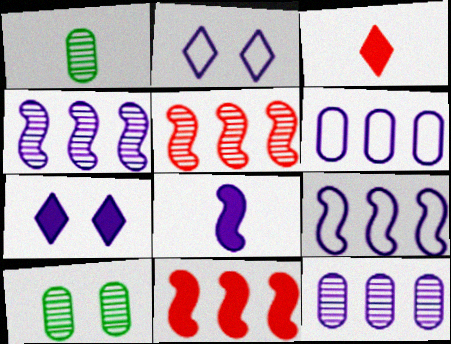[[1, 2, 11], 
[2, 8, 12], 
[3, 9, 10]]